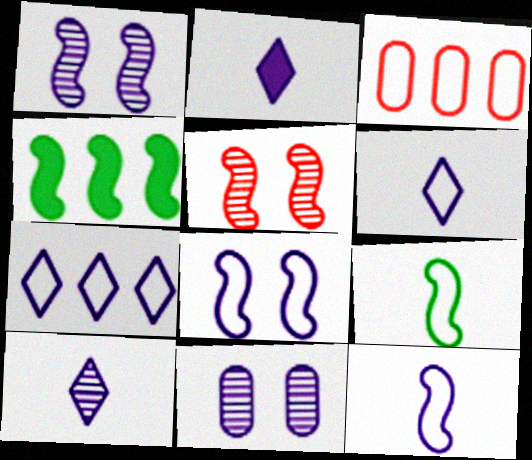[[2, 6, 10], 
[4, 5, 12]]